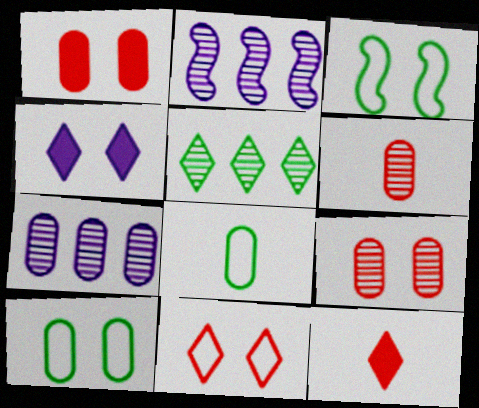[[1, 7, 8], 
[2, 10, 12], 
[3, 4, 9], 
[3, 7, 12]]